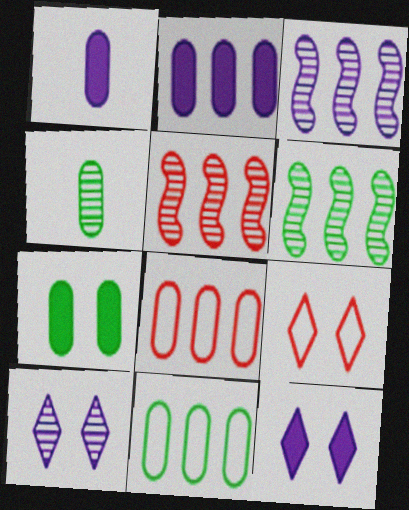[[1, 6, 9], 
[3, 5, 6], 
[4, 5, 10], 
[4, 7, 11]]